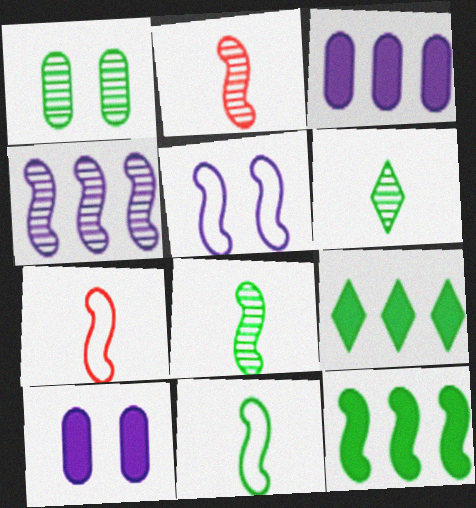[[1, 9, 11], 
[2, 5, 12]]